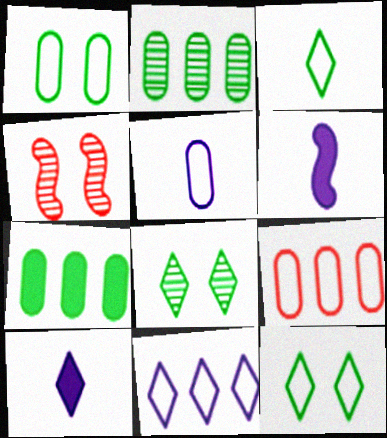[[1, 5, 9], 
[6, 8, 9]]